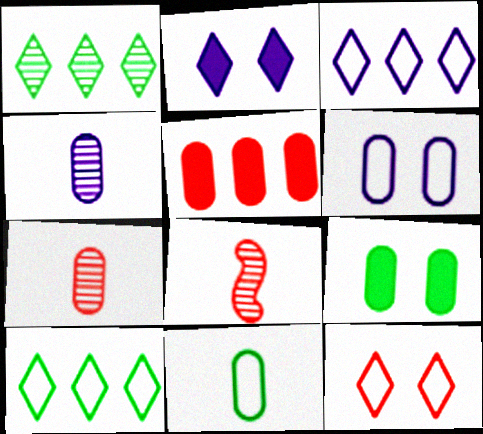[[3, 8, 9], 
[5, 8, 12]]